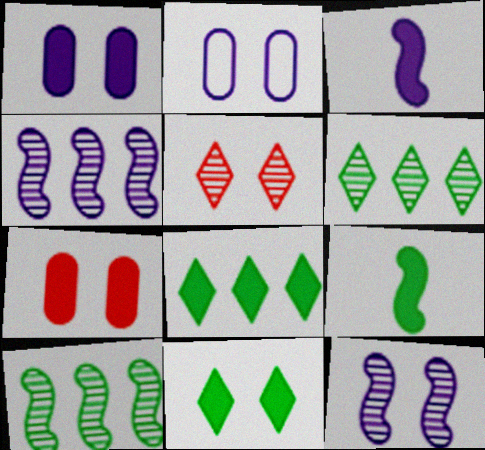[[3, 7, 8]]